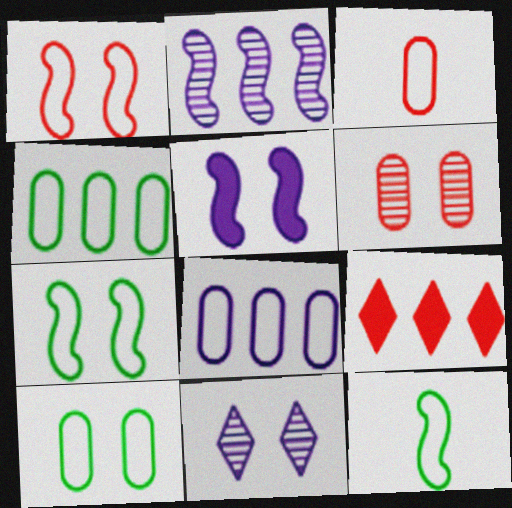[[2, 4, 9], 
[3, 8, 10]]